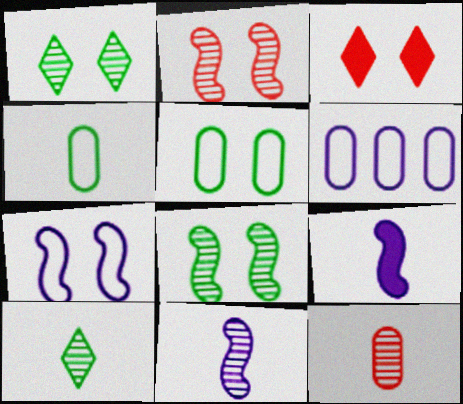[[10, 11, 12]]